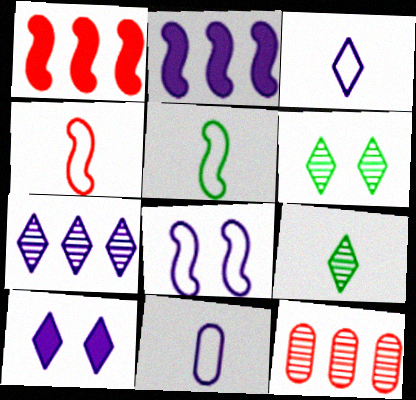[[1, 6, 11], 
[3, 7, 10], 
[5, 10, 12]]